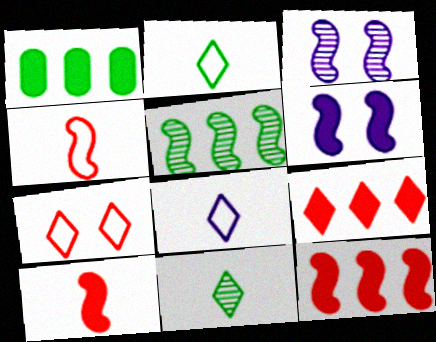[[4, 5, 6]]